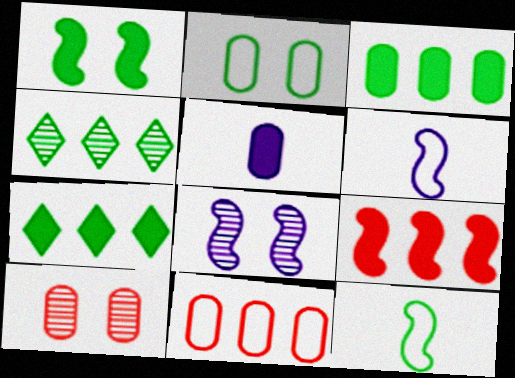[[6, 7, 10], 
[8, 9, 12]]